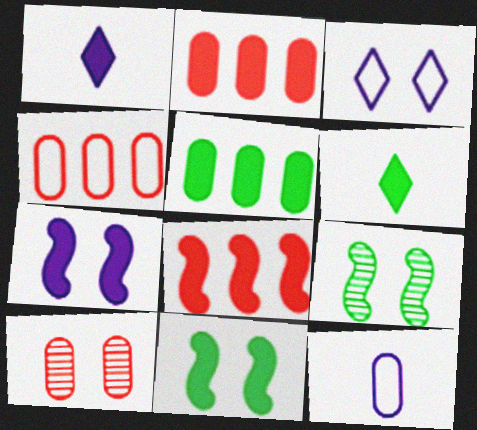[[1, 2, 11], 
[1, 4, 9], 
[2, 6, 7], 
[3, 10, 11], 
[5, 6, 11], 
[5, 10, 12]]